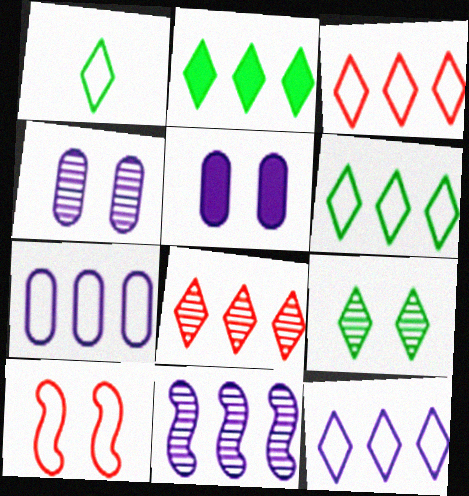[[1, 2, 9], 
[1, 7, 10], 
[2, 8, 12], 
[3, 6, 12], 
[5, 9, 10]]